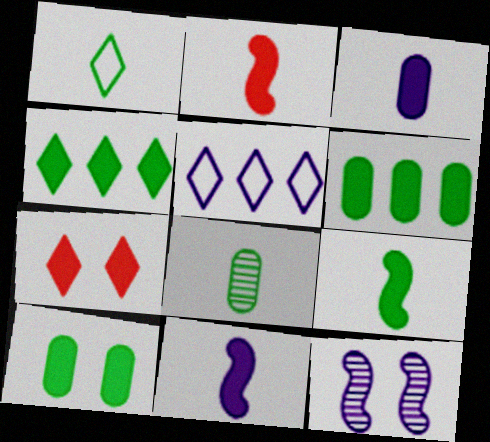[[1, 8, 9], 
[2, 9, 11], 
[3, 5, 12], 
[4, 9, 10], 
[6, 7, 11]]